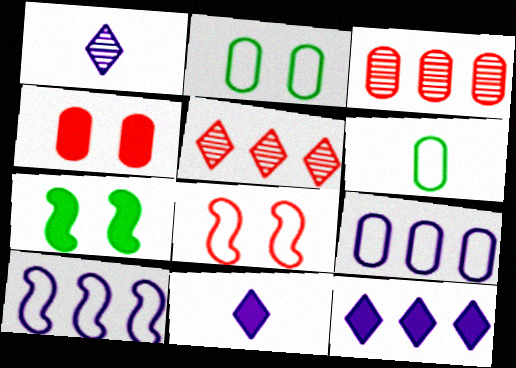[]